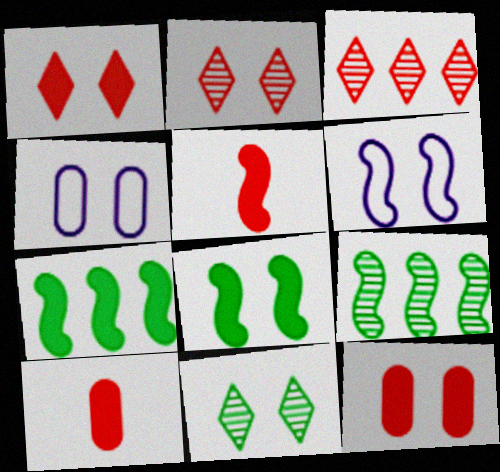[[2, 4, 8], 
[5, 6, 9], 
[6, 11, 12]]